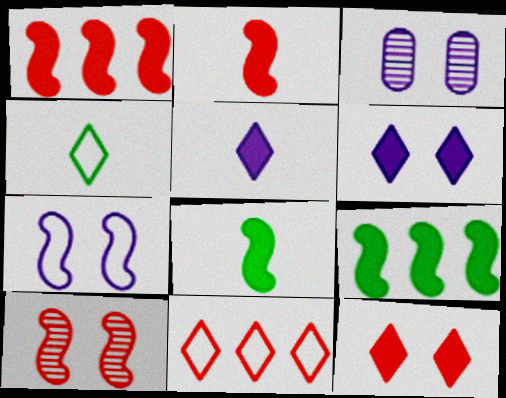[[1, 3, 4], 
[3, 6, 7], 
[3, 8, 11]]